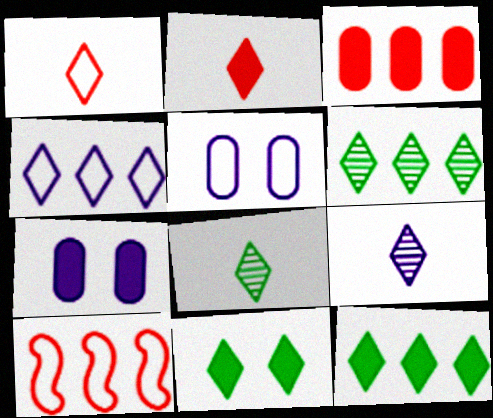[[7, 8, 10]]